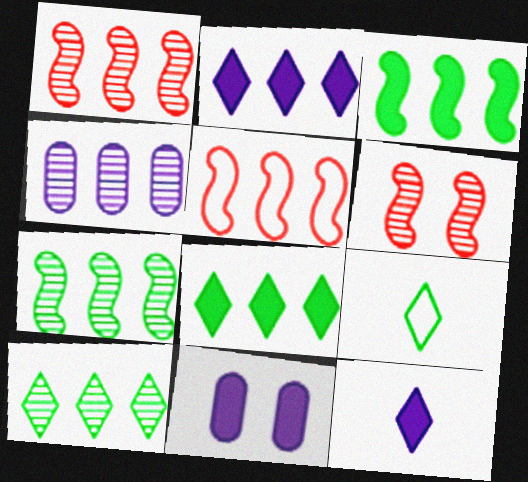[[1, 4, 10], 
[1, 9, 11], 
[4, 5, 8]]